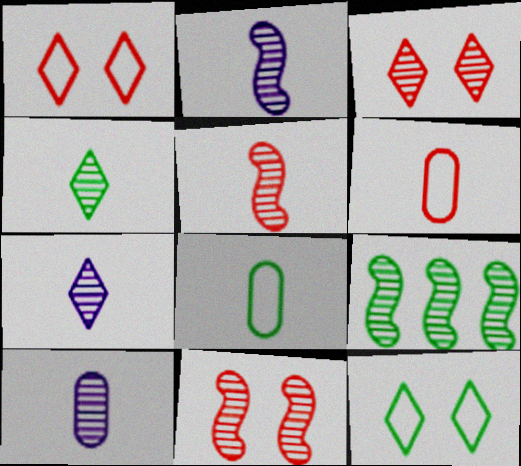[[2, 7, 10], 
[2, 9, 11], 
[3, 9, 10], 
[4, 5, 10]]